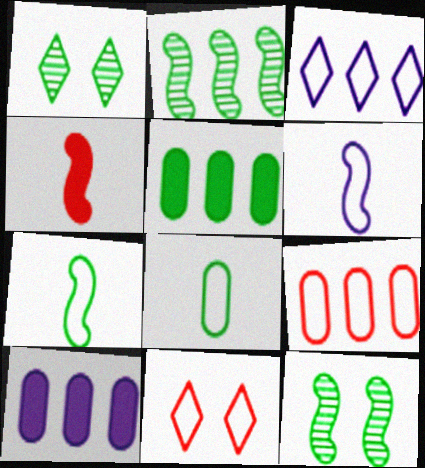[[1, 5, 7]]